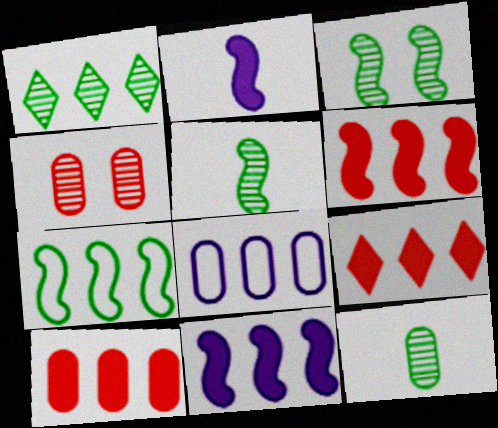[[1, 3, 12], 
[1, 6, 8], 
[6, 9, 10]]